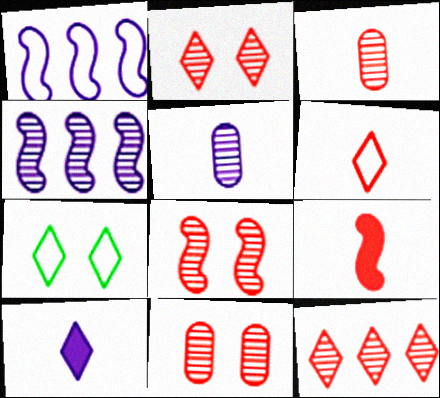[[2, 8, 11], 
[3, 6, 9], 
[3, 8, 12], 
[7, 10, 12]]